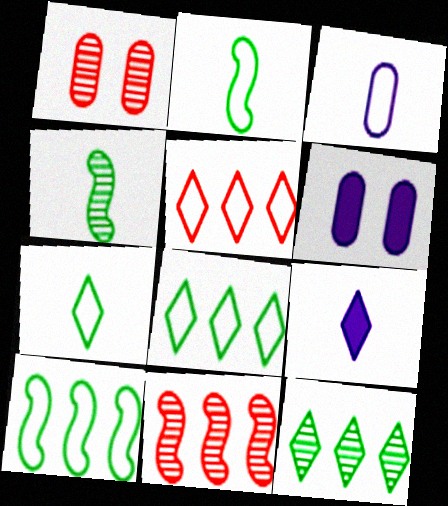[[1, 9, 10], 
[4, 5, 6], 
[6, 7, 11]]